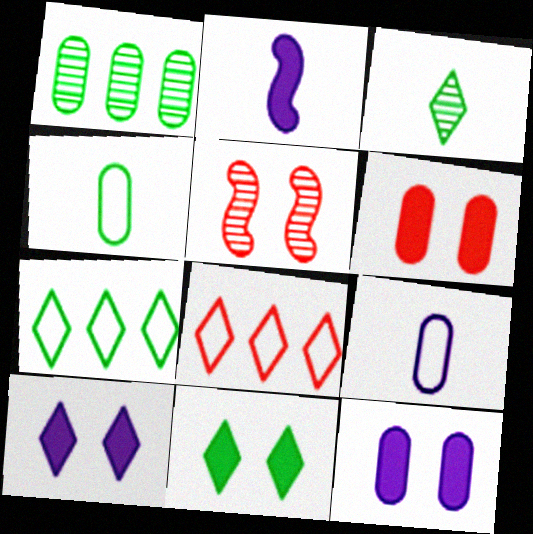[[1, 6, 9], 
[3, 7, 11], 
[3, 8, 10]]